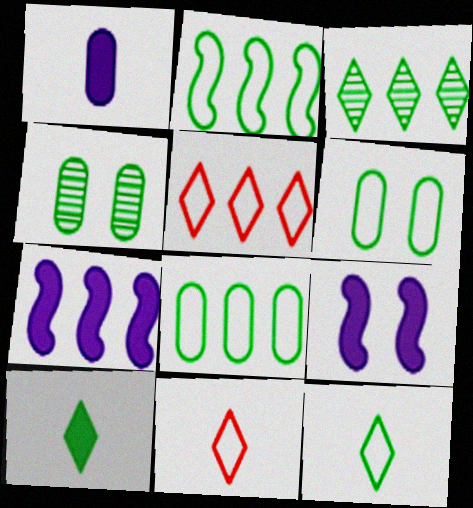[[2, 4, 10], 
[2, 6, 12], 
[4, 7, 11]]